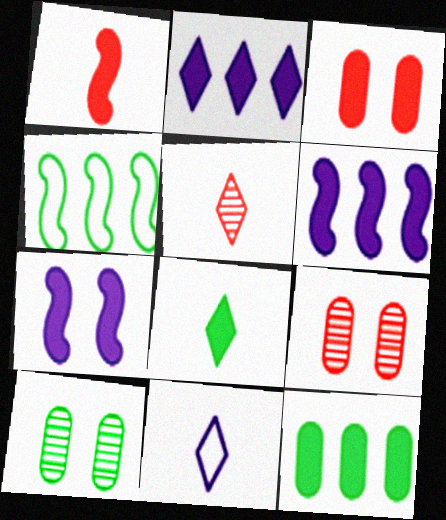[[3, 6, 8], 
[4, 8, 10], 
[5, 8, 11]]